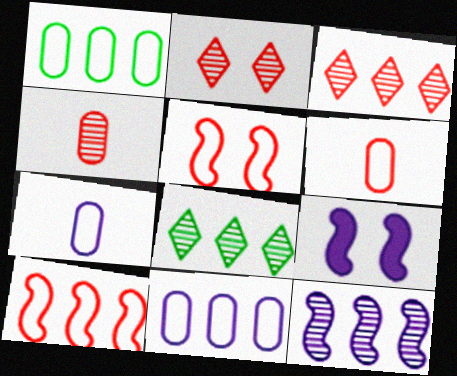[[6, 8, 9]]